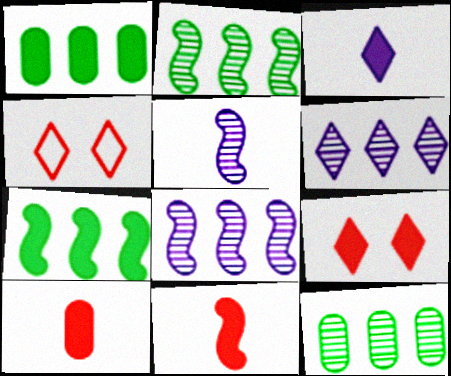[[1, 4, 5]]